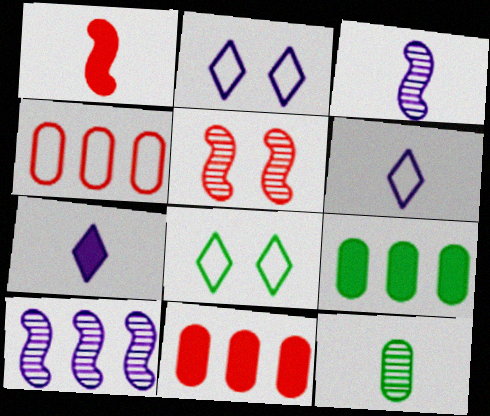[[1, 6, 12], 
[3, 8, 11], 
[5, 6, 9]]